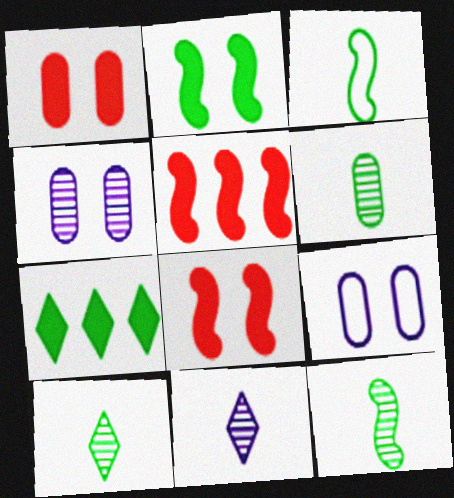[[5, 9, 10], 
[6, 10, 12]]